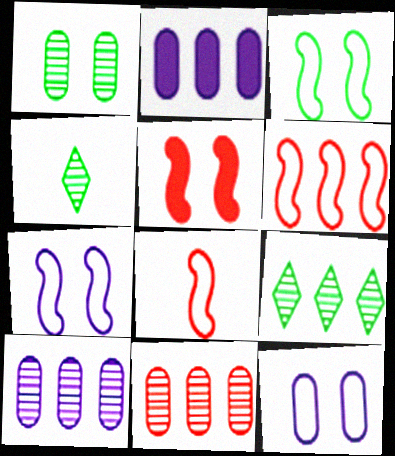[[2, 6, 9]]